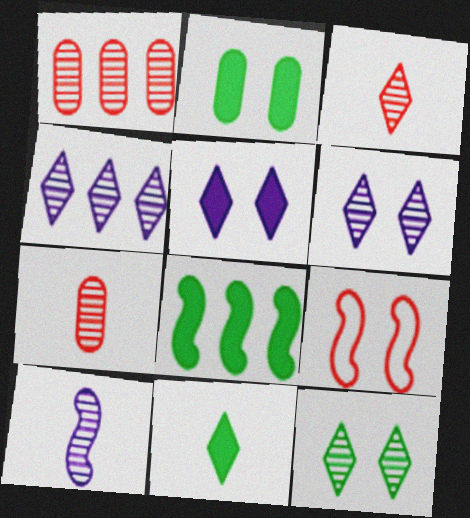[[1, 10, 12], 
[2, 6, 9], 
[2, 8, 11], 
[3, 4, 12], 
[8, 9, 10]]